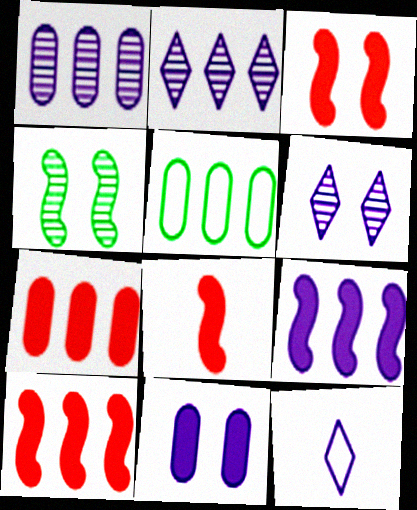[[1, 5, 7], 
[2, 5, 10], 
[3, 8, 10], 
[4, 7, 12], 
[5, 6, 8]]